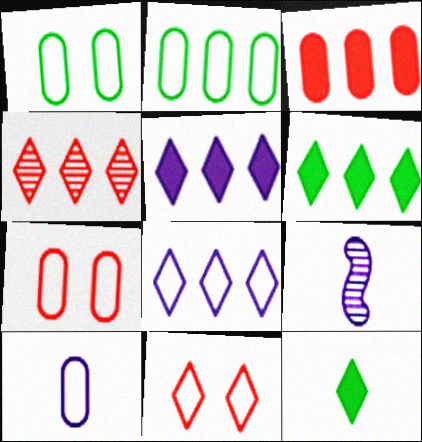[[2, 7, 10], 
[4, 6, 8], 
[6, 7, 9]]